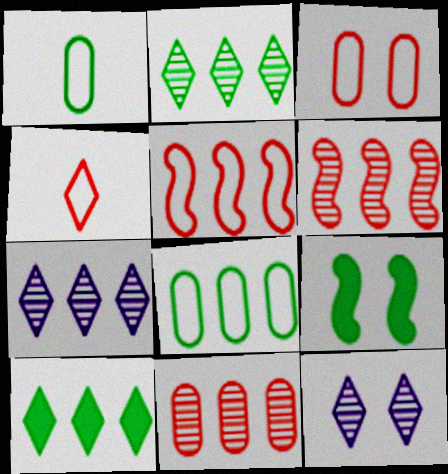[[1, 2, 9], 
[3, 4, 5], 
[3, 9, 12], 
[4, 10, 12]]